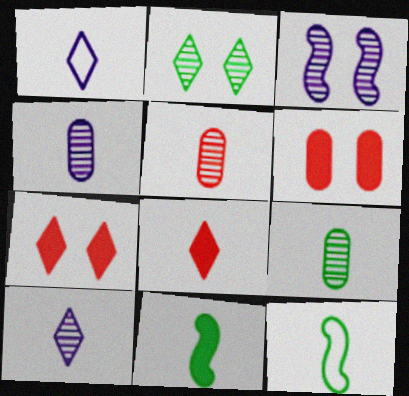[[1, 5, 11], 
[4, 5, 9], 
[4, 8, 12]]